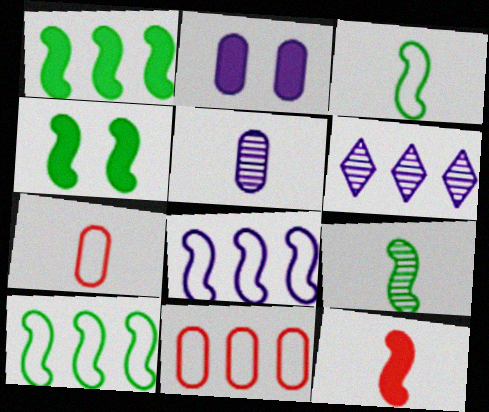[[1, 6, 11], 
[4, 6, 7], 
[4, 9, 10]]